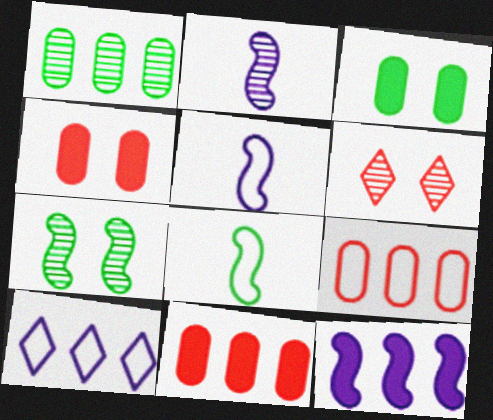[[1, 2, 6]]